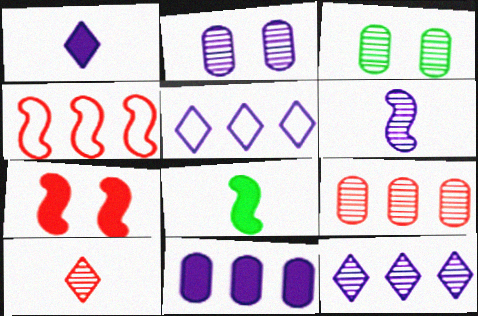[[1, 3, 4], 
[2, 6, 12]]